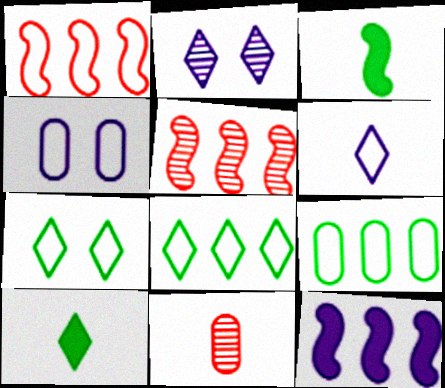[[3, 6, 11], 
[4, 5, 10], 
[7, 11, 12]]